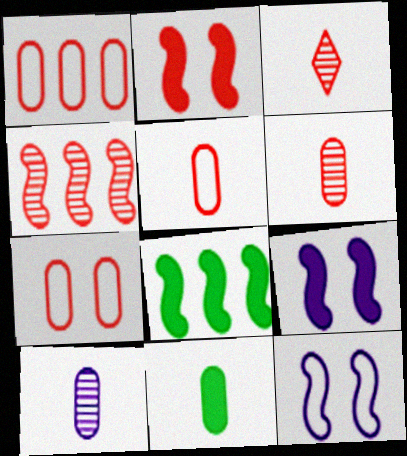[[1, 2, 3], 
[1, 5, 7], 
[5, 10, 11]]